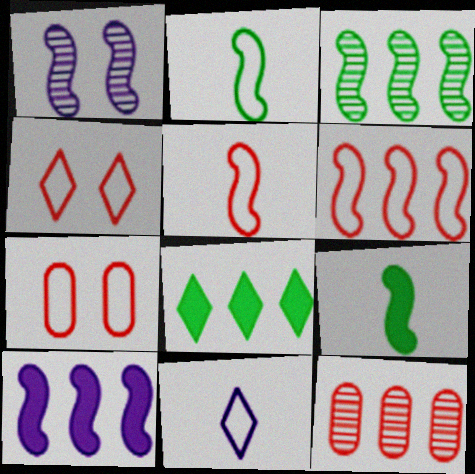[[1, 6, 9], 
[3, 6, 10]]